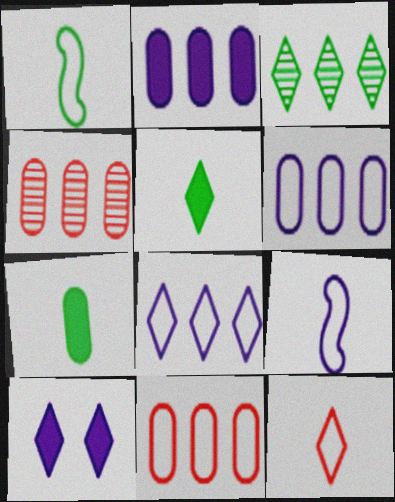[[1, 4, 10], 
[3, 10, 12]]